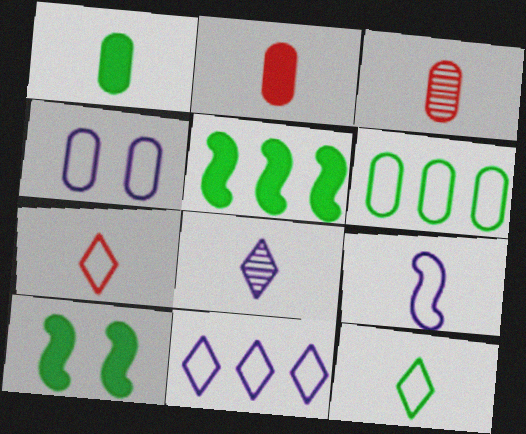[[3, 10, 11], 
[4, 9, 11]]